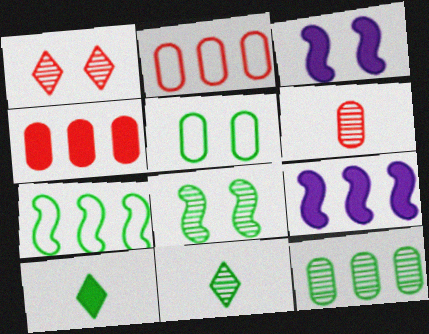[[1, 3, 5], 
[2, 3, 11], 
[3, 4, 10], 
[8, 11, 12]]